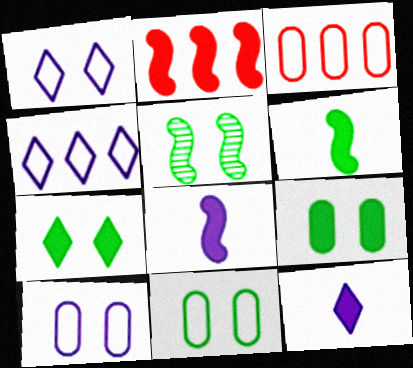[[2, 9, 12], 
[3, 5, 12], 
[5, 7, 11]]